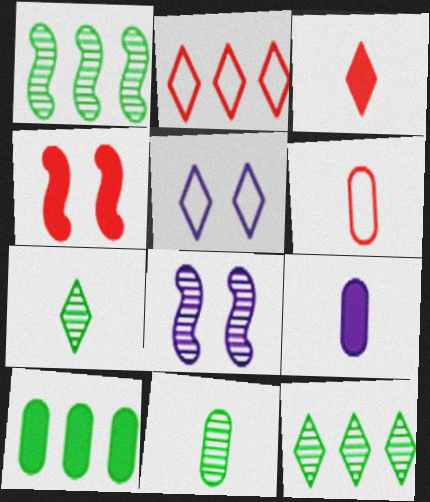[[3, 5, 12], 
[6, 9, 11]]